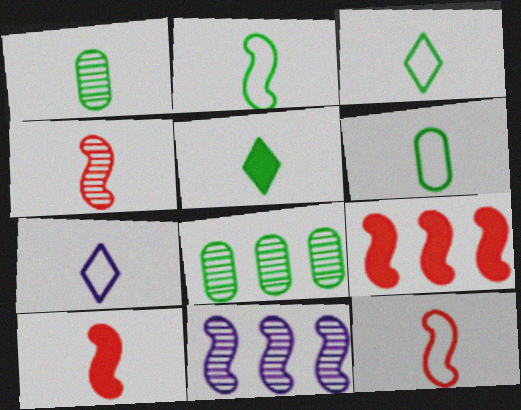[[1, 2, 5], 
[1, 7, 10], 
[2, 3, 6], 
[4, 10, 12], 
[6, 7, 12]]